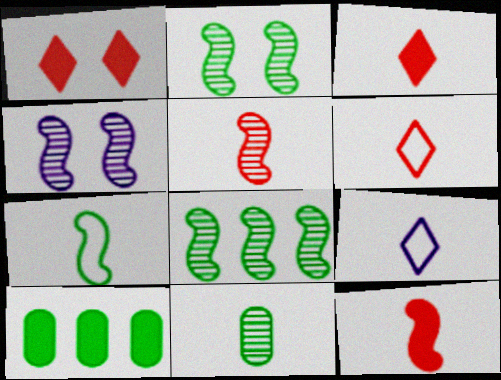[[4, 5, 8], 
[4, 6, 10], 
[9, 11, 12]]